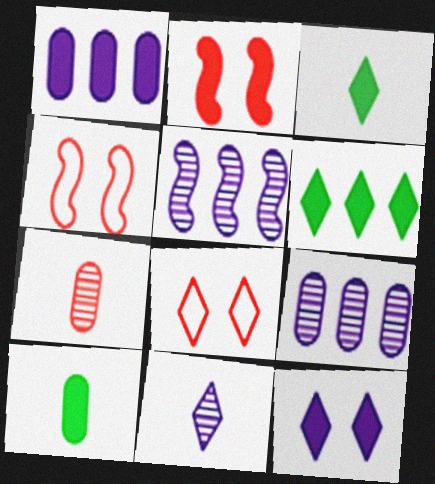[[1, 2, 3], 
[3, 4, 9], 
[5, 8, 10], 
[6, 8, 11]]